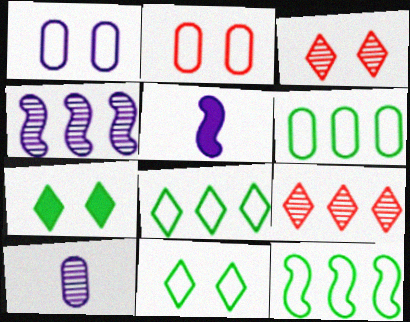[[3, 5, 6], 
[6, 8, 12]]